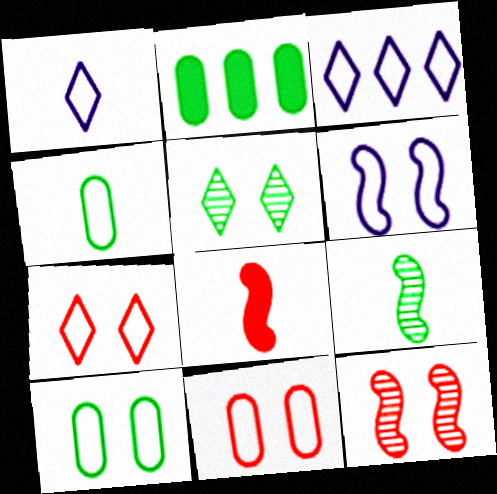[[1, 2, 12], 
[6, 7, 10]]